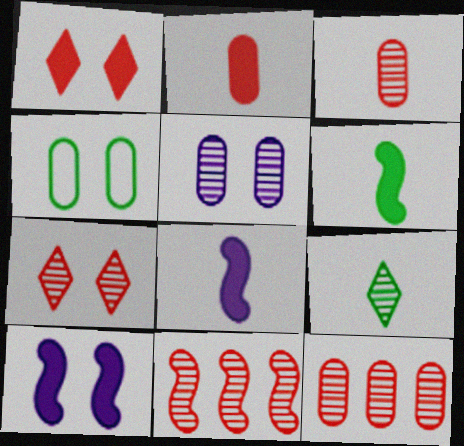[[3, 7, 11], 
[4, 7, 10], 
[5, 9, 11]]